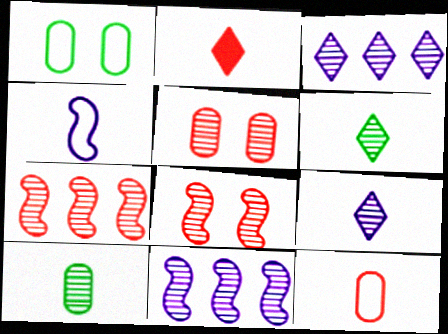[[1, 2, 11], 
[2, 4, 10], 
[3, 8, 10], 
[5, 6, 11]]